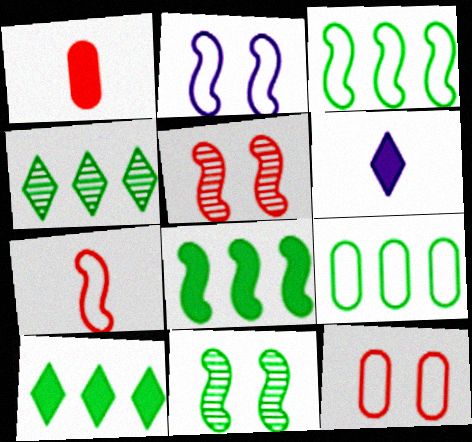[[1, 2, 4], 
[2, 3, 7], 
[4, 8, 9], 
[5, 6, 9]]